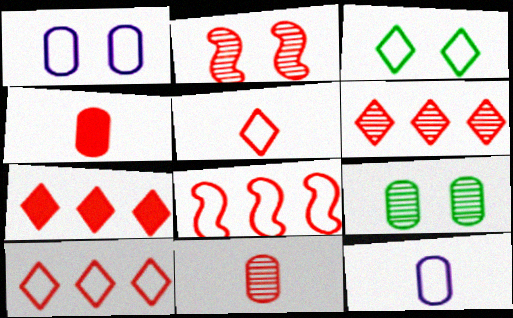[[2, 4, 10], 
[2, 6, 11], 
[3, 8, 12], 
[6, 7, 10]]